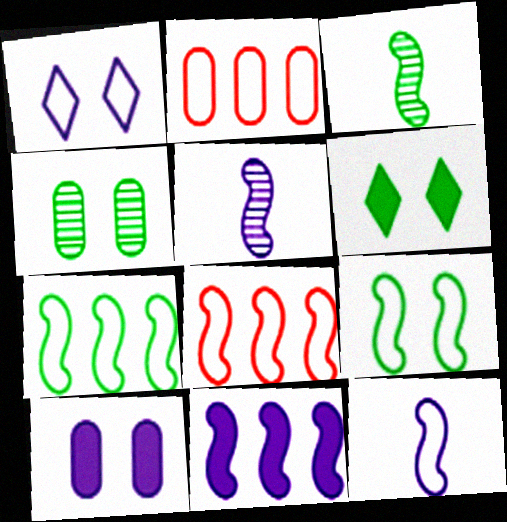[[2, 5, 6], 
[4, 6, 9], 
[8, 9, 12]]